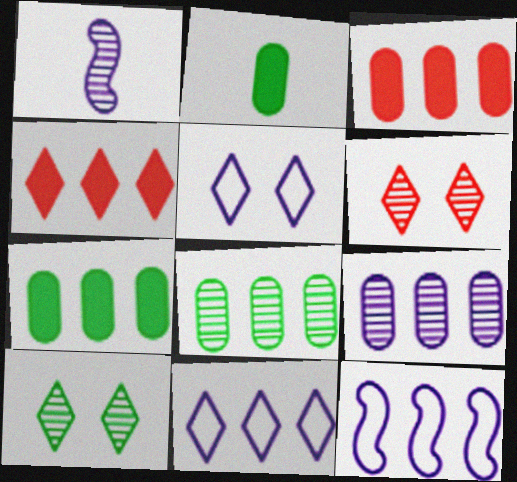[[1, 6, 8], 
[2, 6, 12], 
[4, 8, 12]]